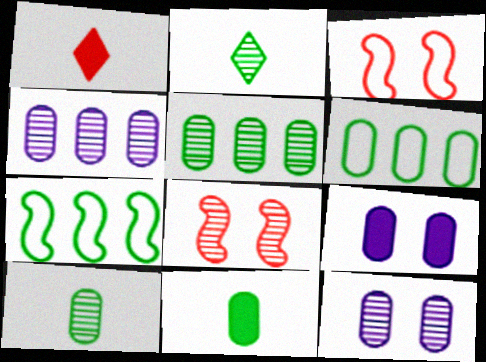[[1, 7, 12], 
[2, 4, 8]]